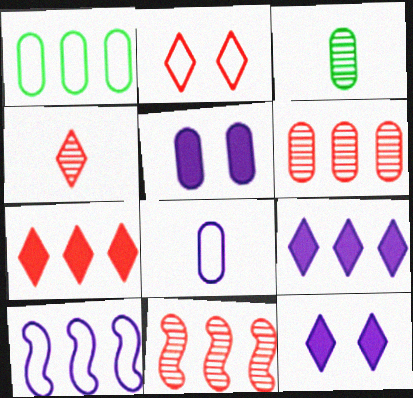[[1, 9, 11], 
[2, 4, 7]]